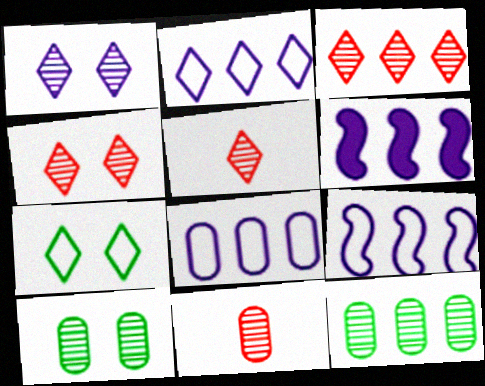[[2, 8, 9], 
[3, 4, 5], 
[6, 7, 11]]